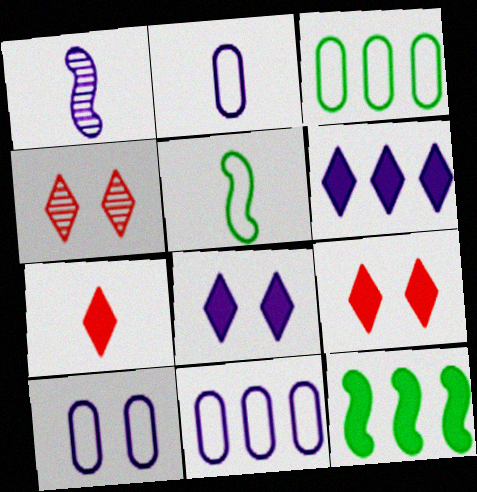[[1, 3, 9], 
[1, 6, 10], 
[1, 8, 11], 
[2, 4, 12], 
[2, 10, 11]]